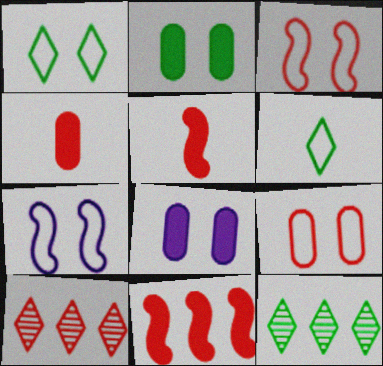[[1, 7, 9], 
[3, 4, 10], 
[4, 7, 12], 
[5, 9, 10]]